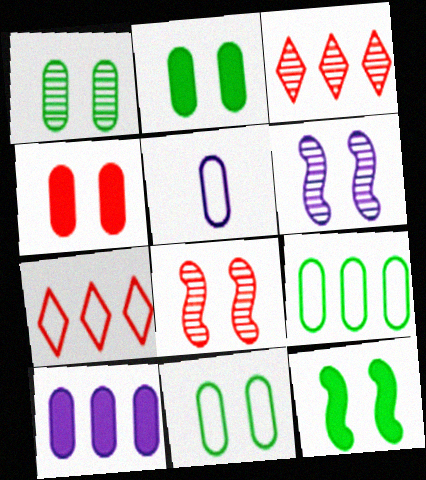[[1, 2, 11], 
[3, 5, 12]]